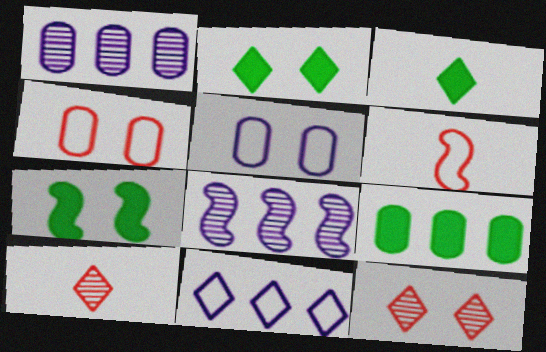[[1, 2, 6], 
[2, 10, 11], 
[3, 4, 8], 
[3, 7, 9], 
[3, 11, 12], 
[5, 7, 12], 
[6, 7, 8]]